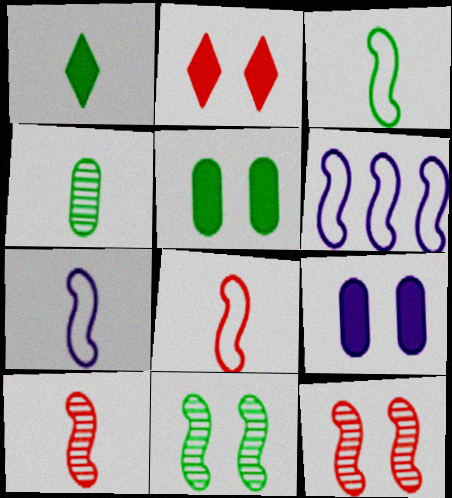[[1, 3, 4], 
[2, 4, 6], 
[3, 7, 8]]